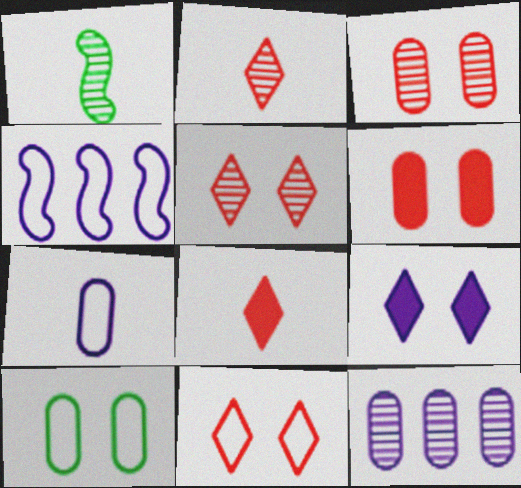[[1, 5, 12], 
[1, 7, 8]]